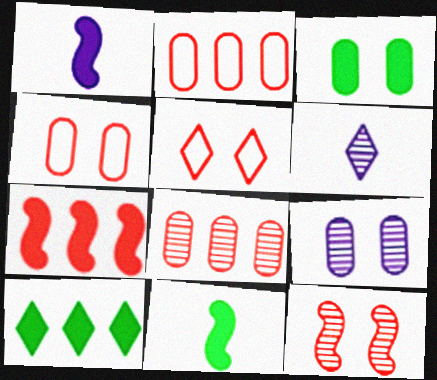[[3, 4, 9], 
[3, 10, 11], 
[5, 6, 10]]